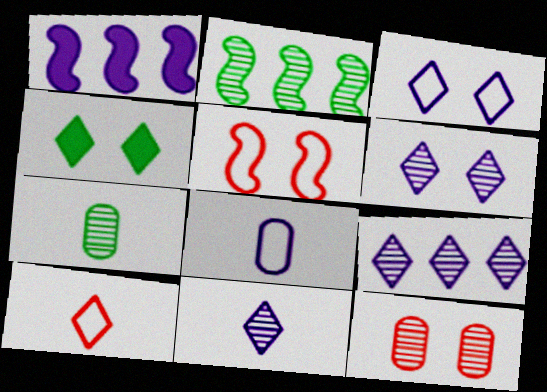[[1, 6, 8], 
[2, 11, 12], 
[4, 9, 10], 
[6, 9, 11]]